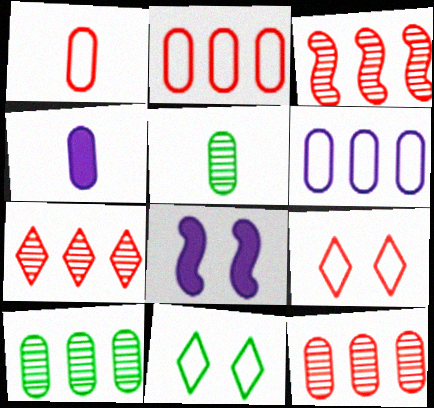[[1, 4, 5], 
[3, 4, 11], 
[3, 7, 12]]